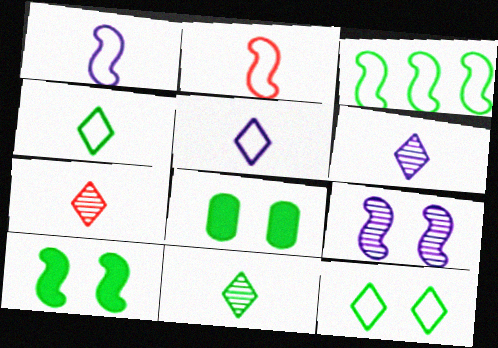[[3, 8, 11], 
[6, 7, 11]]